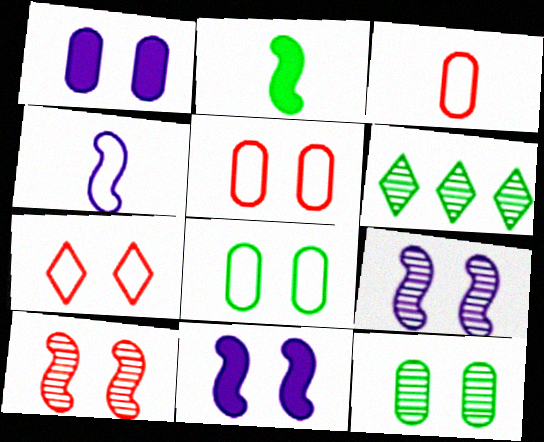[[1, 5, 12], 
[2, 6, 8], 
[3, 6, 11], 
[7, 11, 12]]